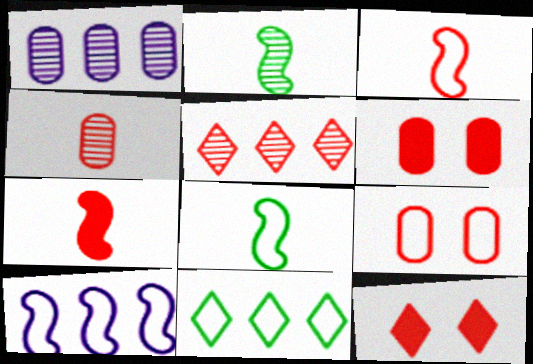[[1, 8, 12], 
[3, 5, 6], 
[5, 7, 9]]